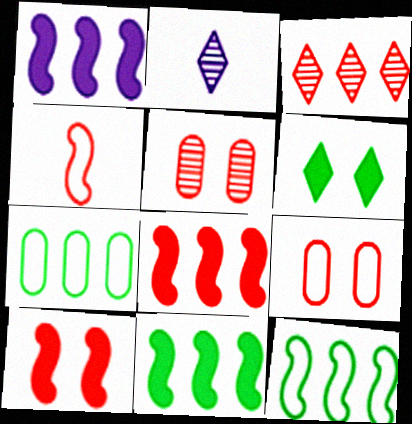[[1, 3, 7], 
[1, 8, 11], 
[2, 7, 10], 
[2, 9, 11]]